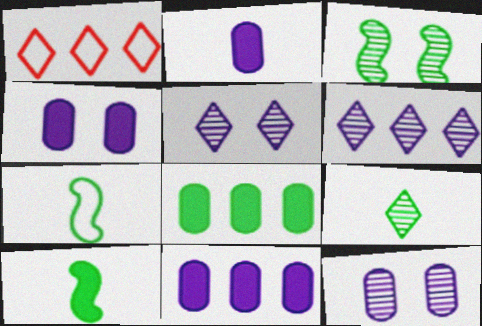[[1, 2, 3], 
[1, 10, 12], 
[2, 4, 11]]